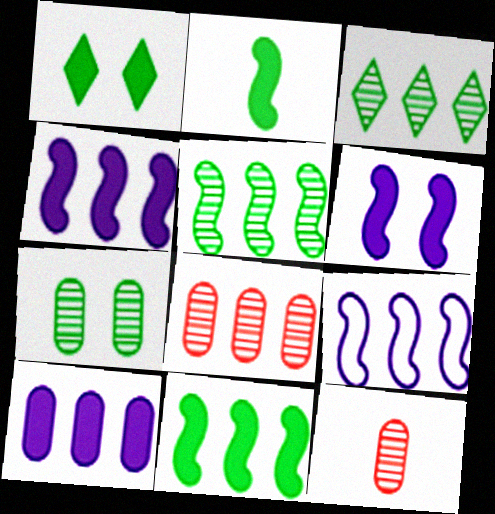[[1, 9, 12]]